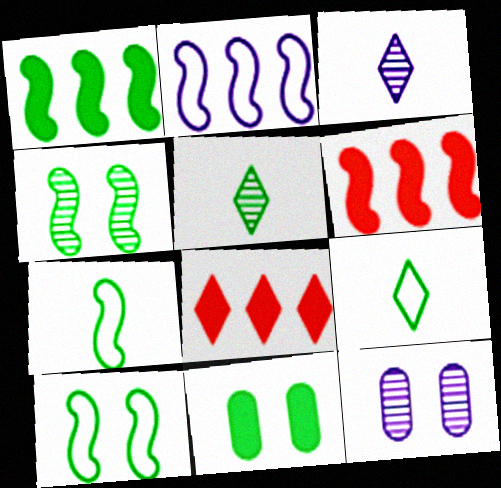[[1, 4, 7], 
[6, 9, 12], 
[7, 8, 12]]